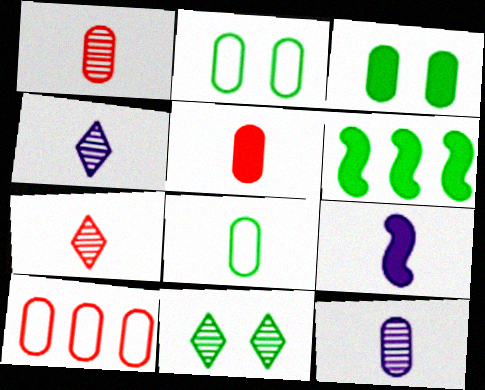[[3, 10, 12], 
[5, 8, 12], 
[6, 8, 11], 
[7, 8, 9], 
[9, 10, 11]]